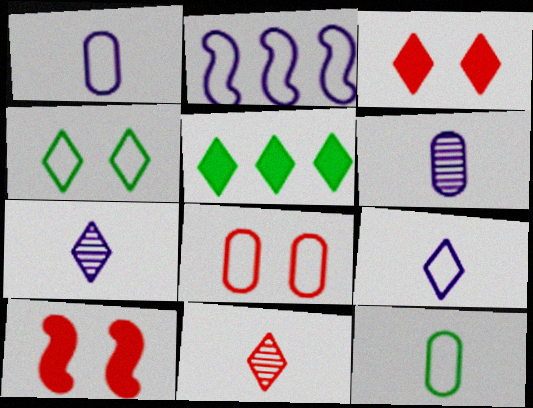[]